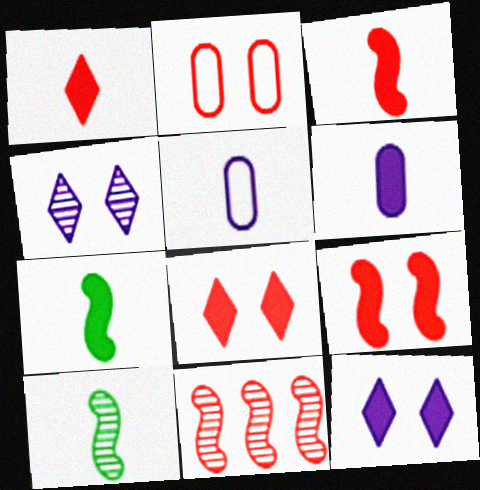[[1, 2, 11], 
[1, 5, 10], 
[1, 6, 7]]